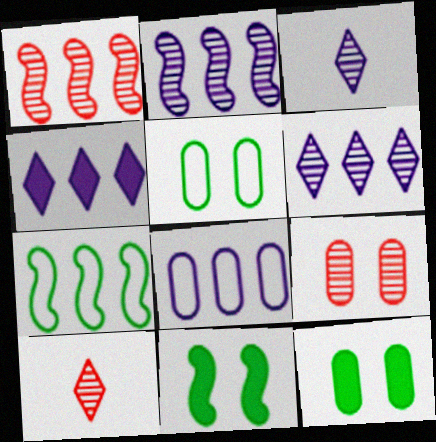[[1, 9, 10], 
[2, 4, 8], 
[8, 10, 11]]